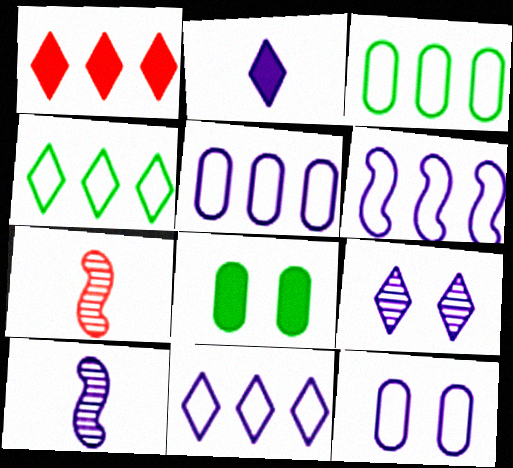[[2, 9, 11], 
[5, 6, 11], 
[7, 8, 11]]